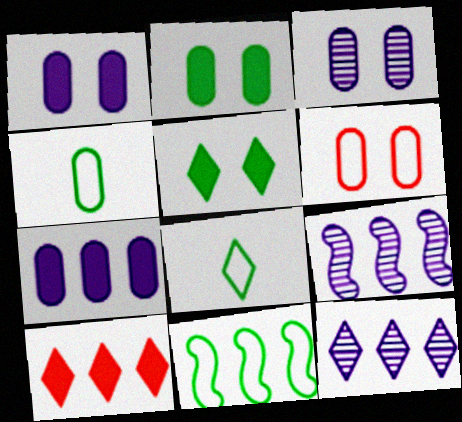[[2, 3, 6]]